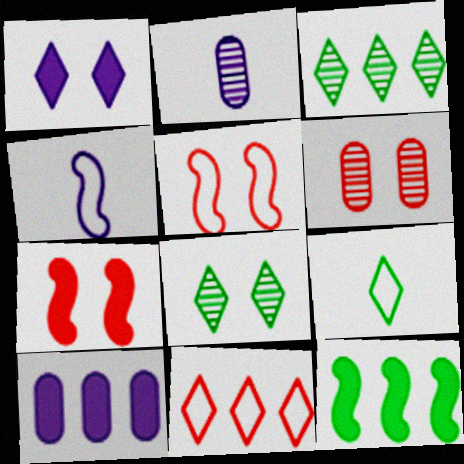[]